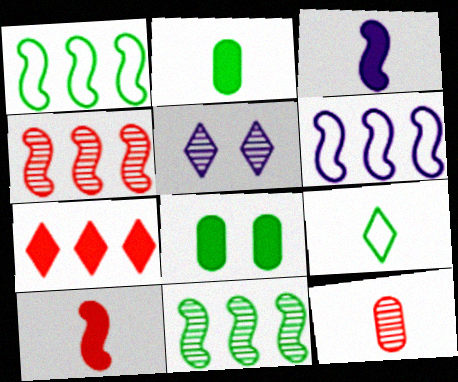[[3, 7, 8], 
[3, 9, 12], 
[5, 7, 9], 
[5, 11, 12], 
[8, 9, 11]]